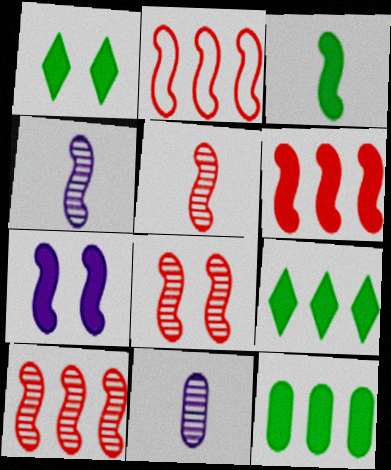[[1, 2, 11], 
[1, 3, 12], 
[2, 6, 10], 
[3, 6, 7], 
[5, 8, 10]]